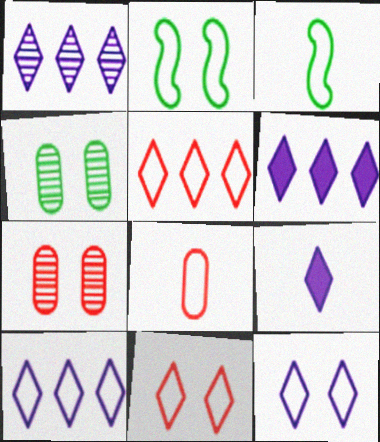[[1, 6, 10], 
[1, 9, 12], 
[2, 8, 10], 
[3, 6, 7]]